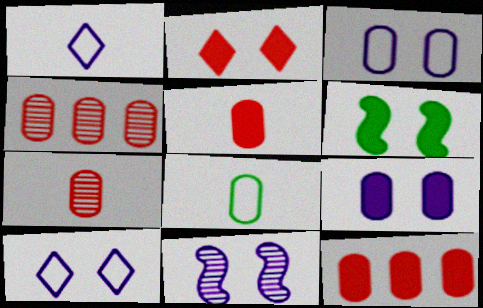[[1, 4, 6], 
[2, 6, 9], 
[4, 8, 9], 
[9, 10, 11]]